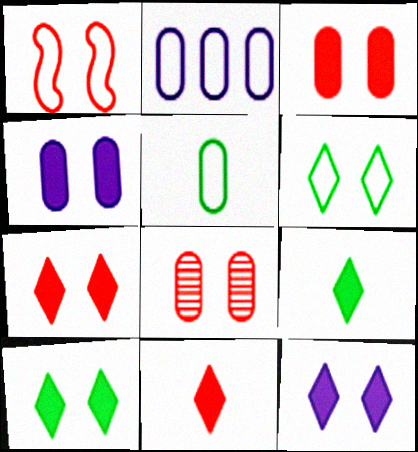[[1, 7, 8], 
[7, 10, 12]]